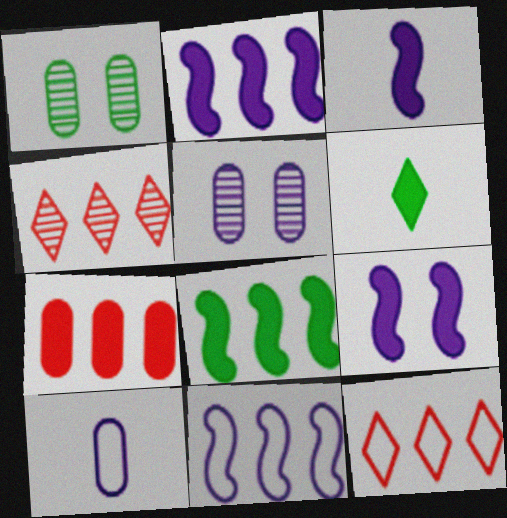[[1, 3, 12], 
[1, 7, 10], 
[2, 3, 9], 
[6, 7, 9]]